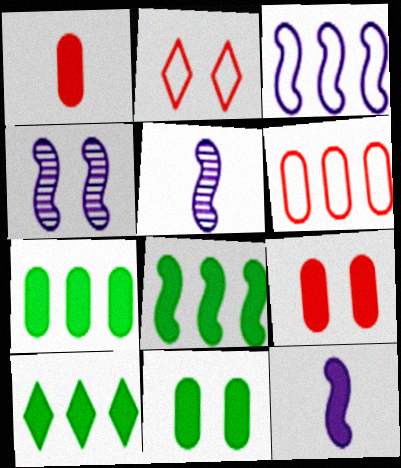[[2, 4, 11], 
[2, 5, 7], 
[3, 4, 12], 
[7, 8, 10], 
[9, 10, 12]]